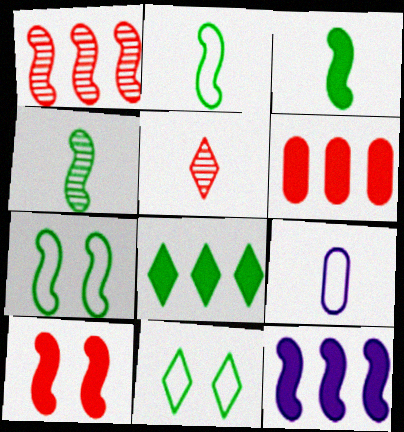[[2, 3, 4], 
[3, 5, 9], 
[3, 10, 12], 
[6, 8, 12]]